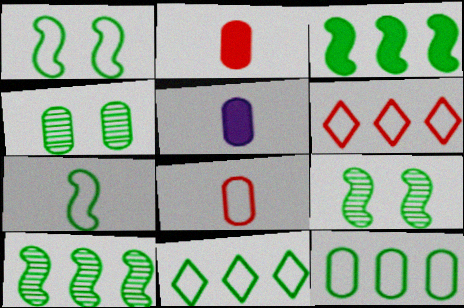[[3, 7, 9], 
[5, 6, 9]]